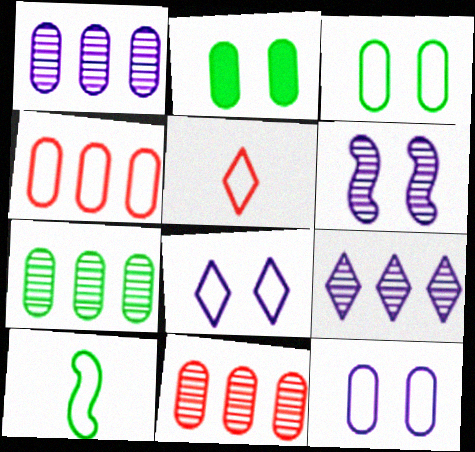[[1, 7, 11], 
[4, 8, 10]]